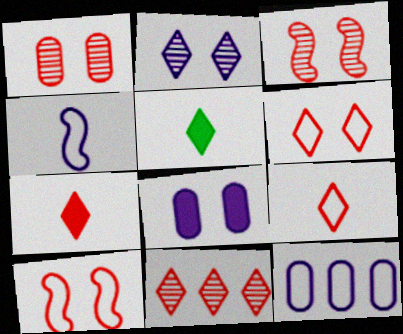[[3, 5, 12], 
[6, 7, 11]]